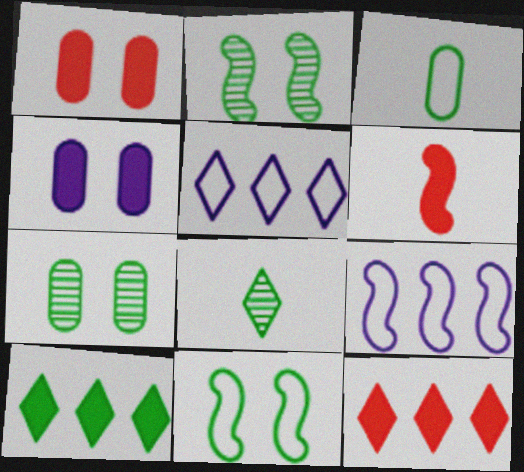[[1, 6, 12], 
[1, 8, 9], 
[2, 3, 10], 
[2, 6, 9], 
[4, 6, 10], 
[5, 6, 7]]